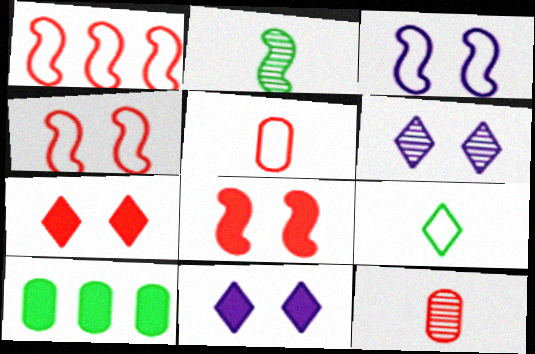[[1, 7, 12]]